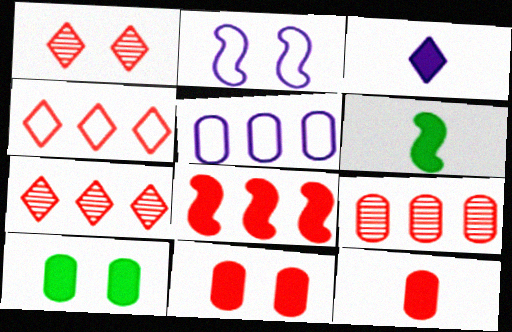[[1, 2, 10], 
[1, 5, 6], 
[3, 6, 12], 
[3, 8, 10], 
[4, 8, 9]]